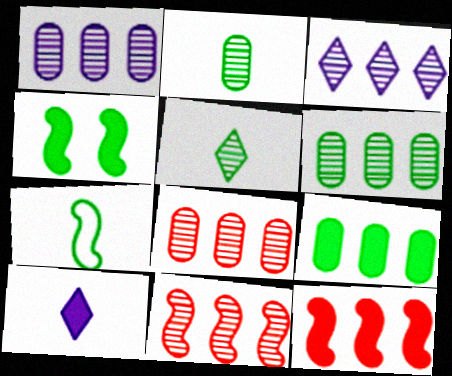[[1, 6, 8], 
[3, 6, 11]]